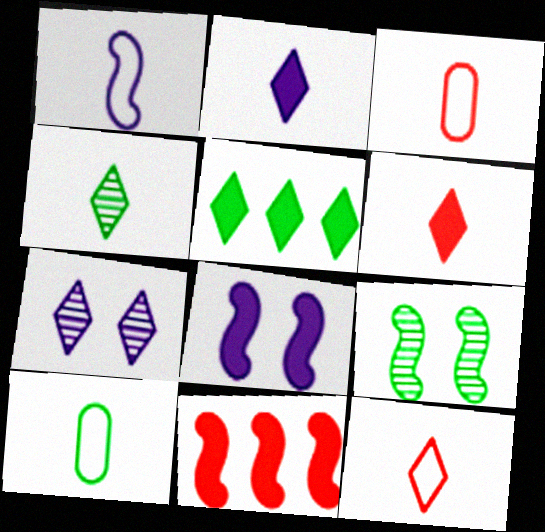[[1, 9, 11], 
[1, 10, 12], 
[2, 4, 12], 
[5, 7, 12], 
[5, 9, 10], 
[7, 10, 11]]